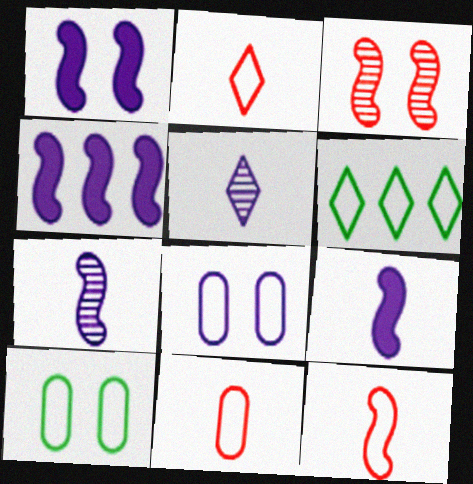[[1, 4, 9], 
[2, 11, 12], 
[4, 5, 8], 
[6, 8, 12]]